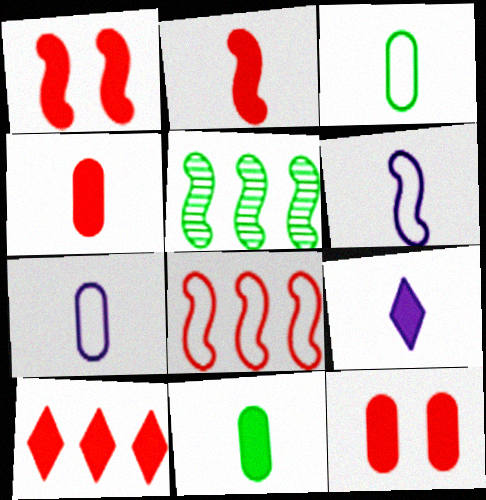[[1, 4, 10], 
[1, 5, 6], 
[2, 9, 11], 
[2, 10, 12]]